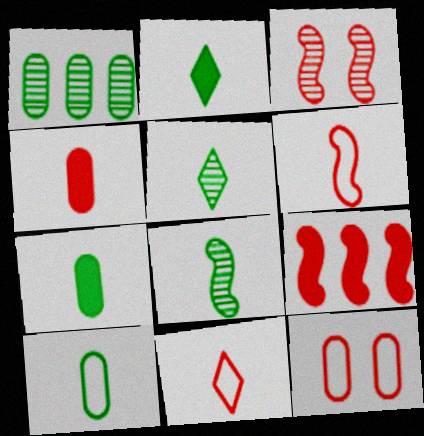[[2, 8, 10], 
[3, 6, 9]]